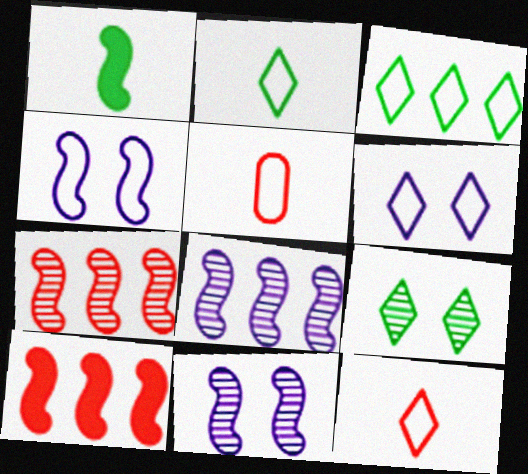[[1, 4, 7], 
[3, 4, 5], 
[3, 6, 12]]